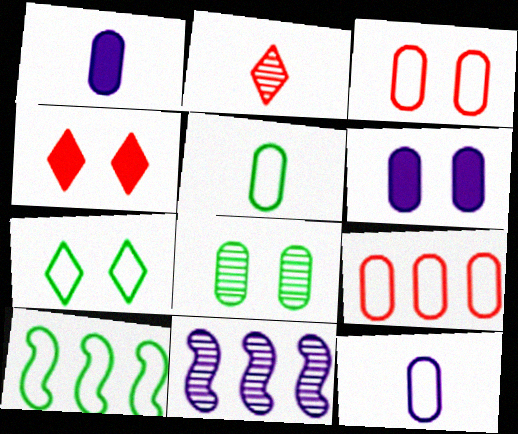[[1, 8, 9], 
[2, 6, 10], 
[2, 8, 11], 
[3, 6, 8], 
[4, 5, 11], 
[5, 7, 10]]